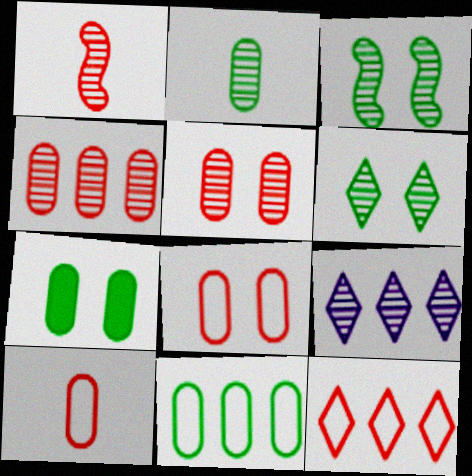[[2, 7, 11]]